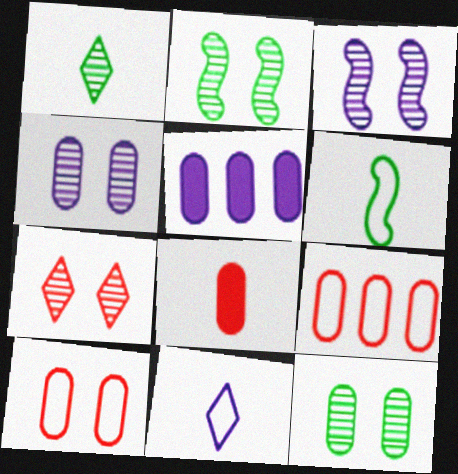[[2, 4, 7], 
[3, 5, 11], 
[3, 7, 12], 
[5, 6, 7]]